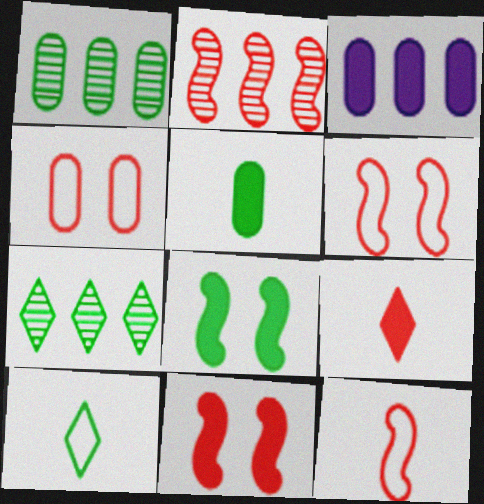[[1, 8, 10], 
[2, 4, 9], 
[2, 11, 12], 
[3, 8, 9]]